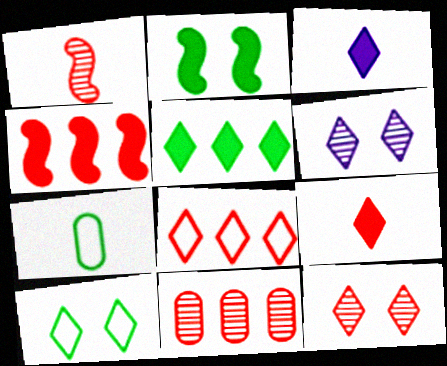[[1, 3, 7], 
[1, 11, 12], 
[4, 6, 7], 
[4, 8, 11], 
[8, 9, 12]]